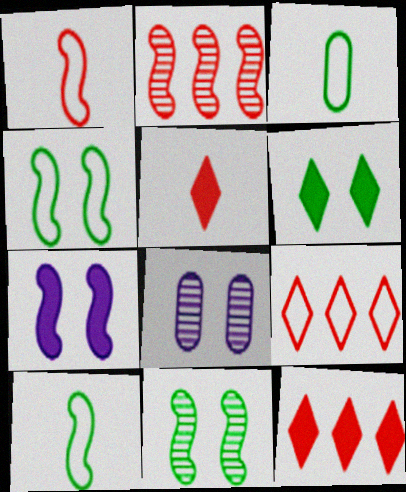[[2, 7, 10], 
[8, 10, 12]]